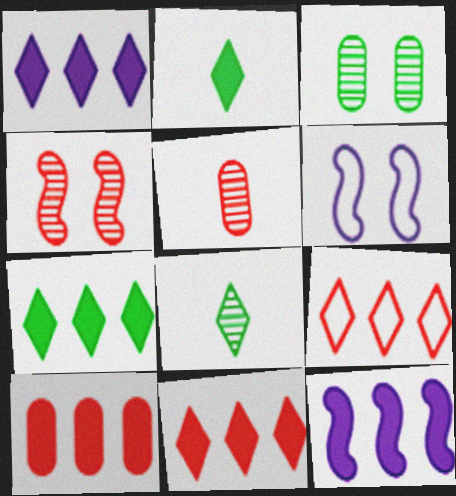[[1, 7, 11], 
[5, 6, 7], 
[6, 8, 10], 
[7, 10, 12]]